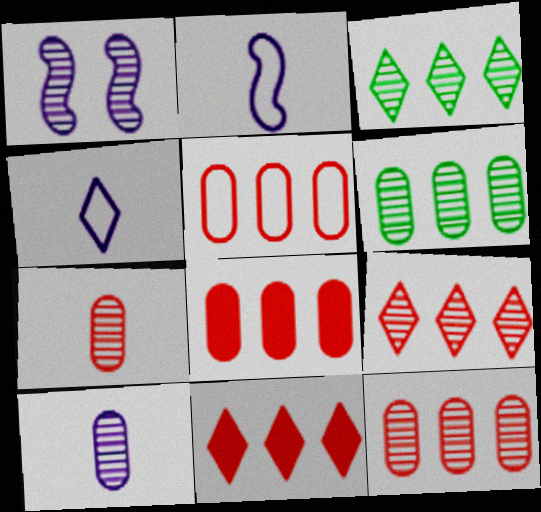[[1, 3, 7], 
[5, 8, 12]]